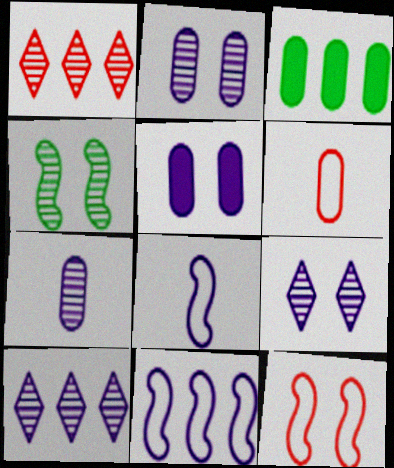[[1, 3, 11], 
[1, 4, 7], 
[2, 3, 6], 
[5, 8, 10]]